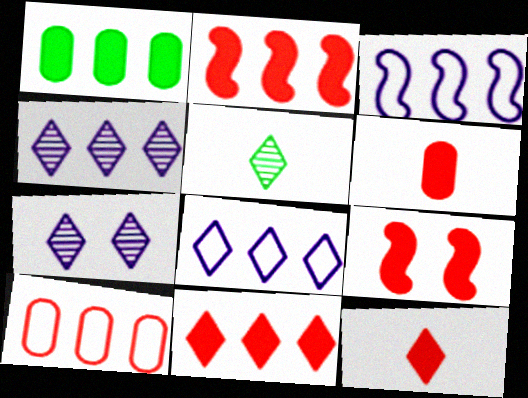[[6, 9, 11]]